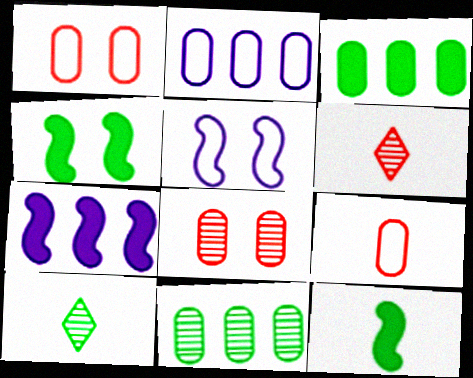[[1, 7, 10], 
[2, 4, 6], 
[3, 5, 6]]